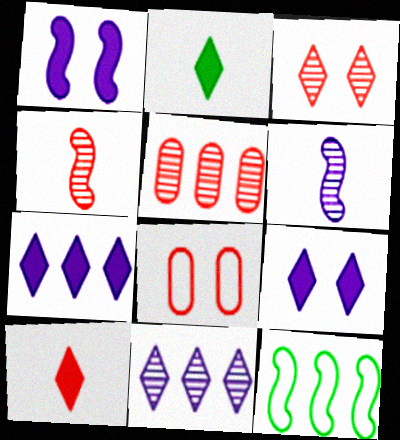[[1, 4, 12], 
[3, 4, 5], 
[5, 7, 12]]